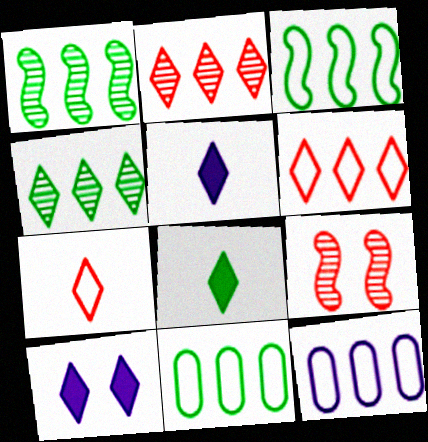[[3, 6, 12], 
[4, 7, 10], 
[5, 9, 11], 
[8, 9, 12]]